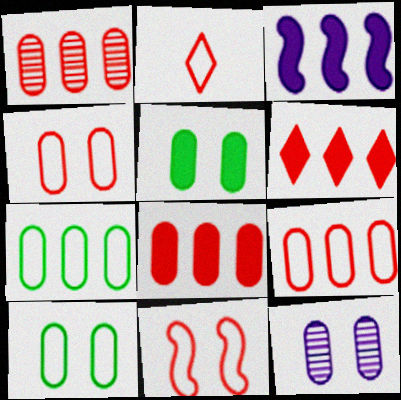[[1, 8, 9], 
[2, 9, 11], 
[4, 5, 12]]